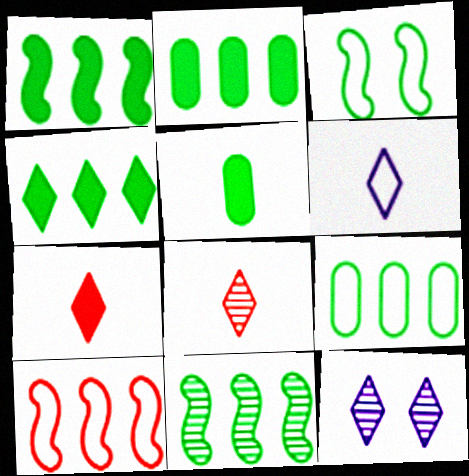[[1, 2, 4], 
[4, 9, 11], 
[5, 10, 12]]